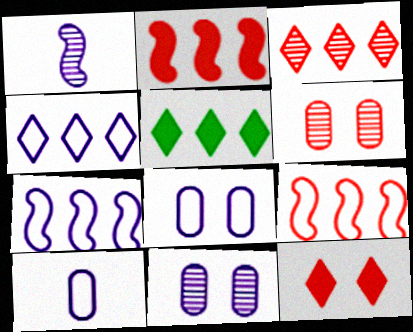[[3, 4, 5]]